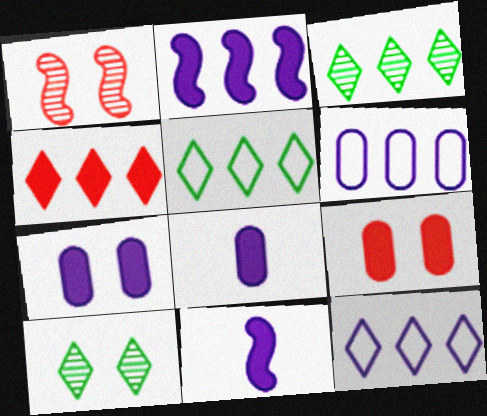[[1, 5, 8], 
[3, 4, 12]]